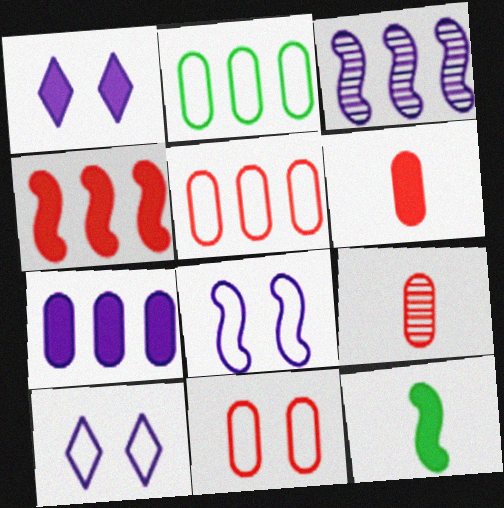[]